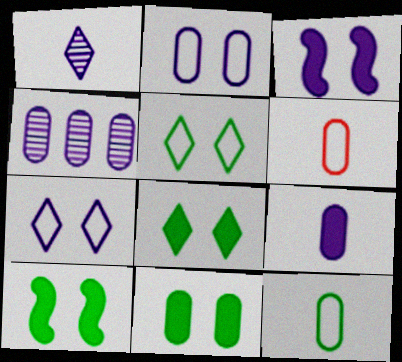[[2, 4, 9], 
[4, 6, 11], 
[8, 10, 11]]